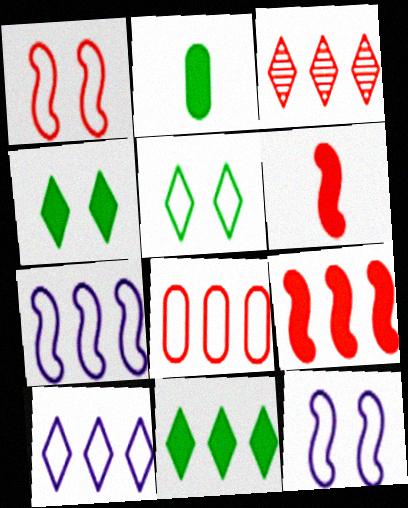[[2, 3, 12], 
[3, 8, 9], 
[3, 10, 11]]